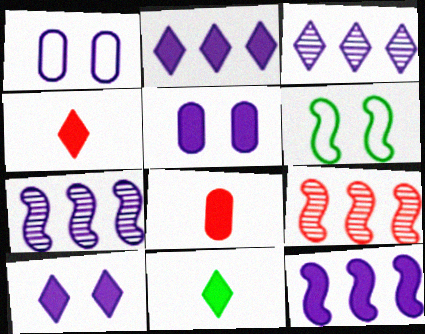[[1, 9, 11], 
[3, 6, 8]]